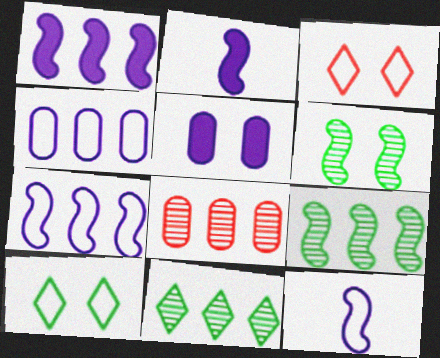[[2, 8, 10], 
[3, 5, 6]]